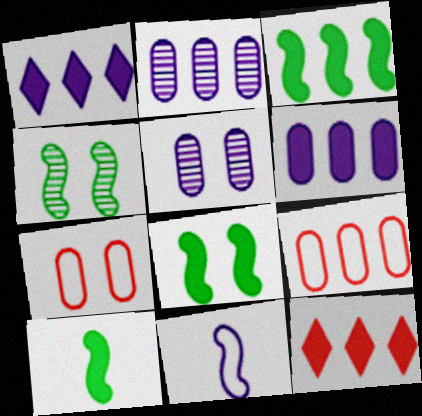[[1, 5, 11], 
[3, 6, 12], 
[3, 8, 10]]